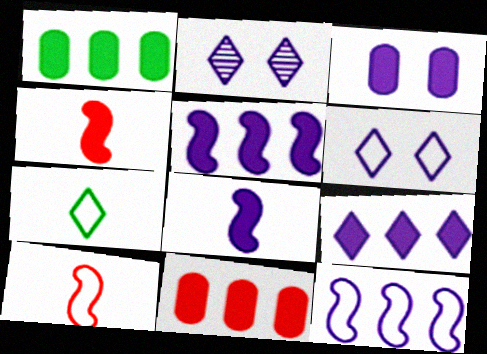[[1, 2, 10], 
[3, 8, 9]]